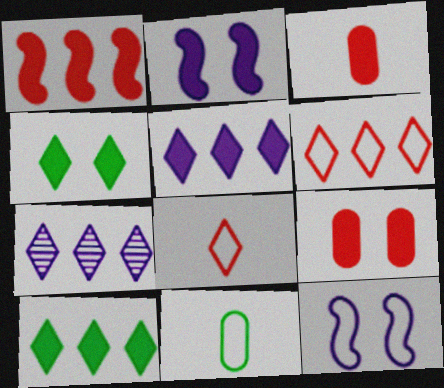[[2, 3, 10], 
[2, 4, 9], 
[4, 7, 8], 
[6, 7, 10], 
[6, 11, 12]]